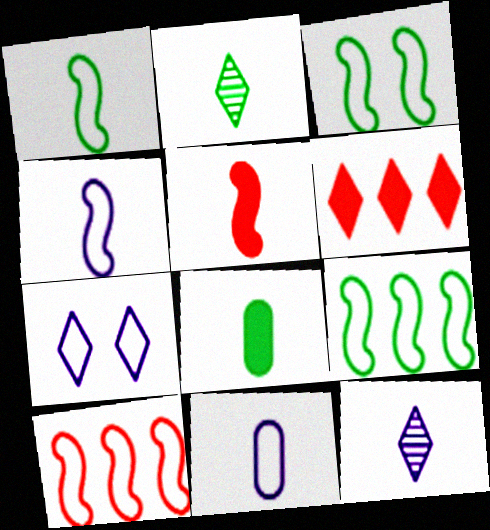[[1, 2, 8], 
[1, 3, 9], 
[2, 5, 11], 
[2, 6, 7], 
[3, 4, 10]]